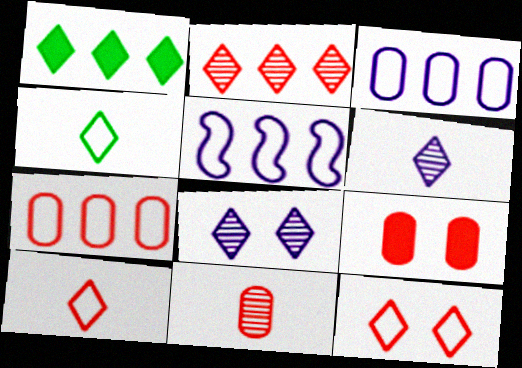[[1, 6, 12], 
[1, 8, 10], 
[7, 9, 11]]